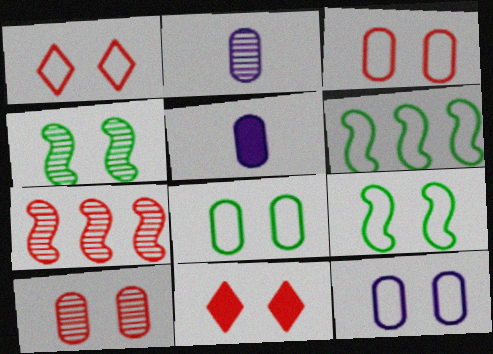[[1, 9, 12], 
[2, 6, 11], 
[3, 8, 12], 
[4, 11, 12]]